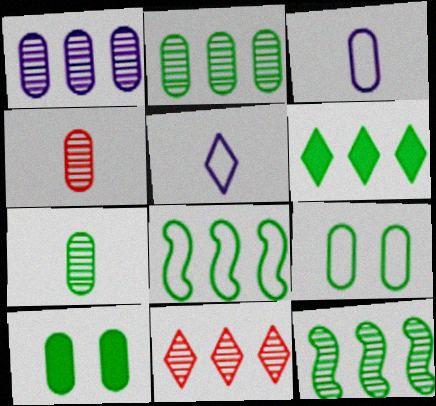[[1, 11, 12], 
[2, 6, 8]]